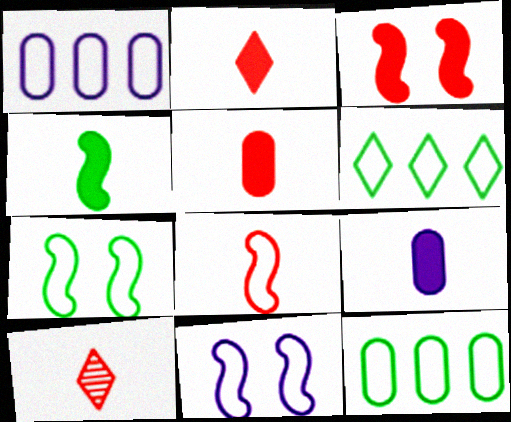[[2, 4, 9], 
[5, 8, 10]]